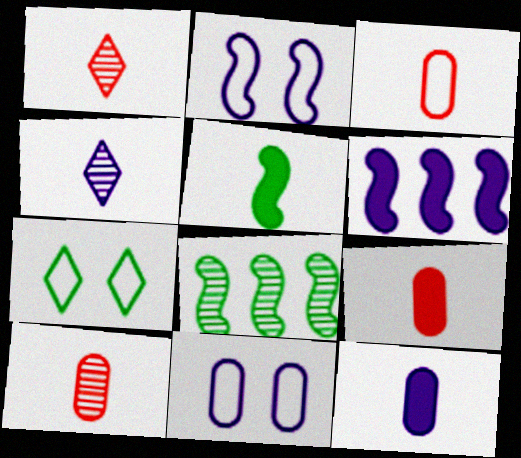[[3, 4, 5], 
[3, 9, 10], 
[4, 6, 11], 
[6, 7, 10]]